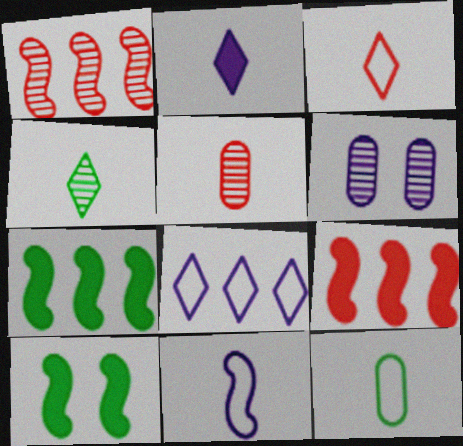[[1, 4, 6], 
[1, 10, 11], 
[2, 3, 4], 
[3, 6, 7], 
[3, 11, 12], 
[5, 8, 10]]